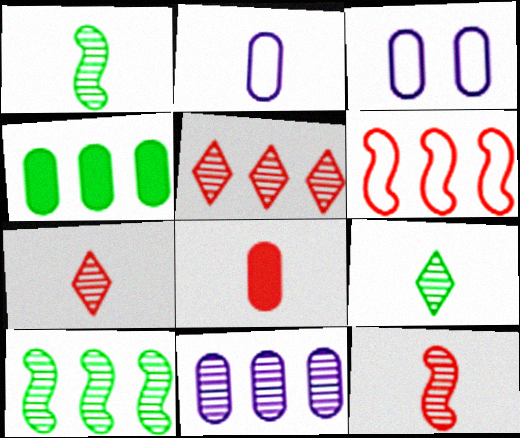[[5, 10, 11]]